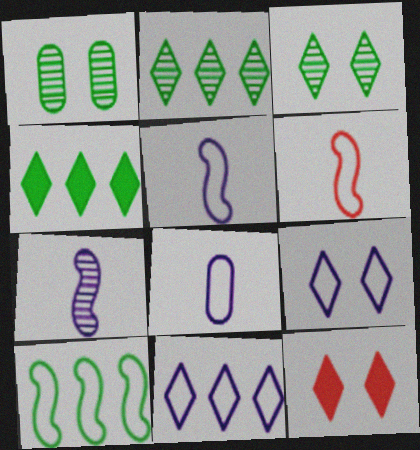[[3, 9, 12]]